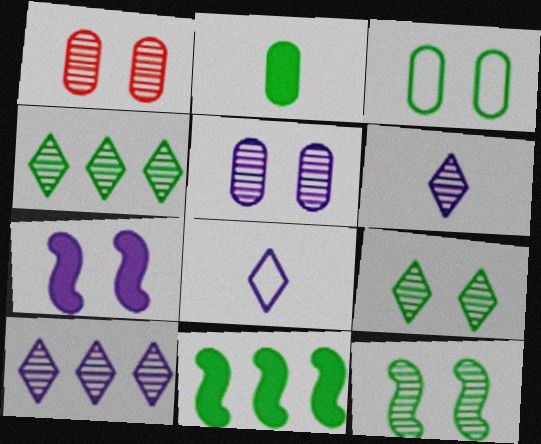[[1, 8, 11]]